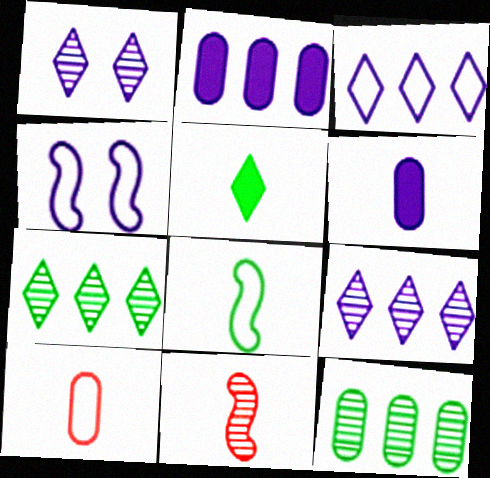[[1, 11, 12], 
[4, 6, 9]]